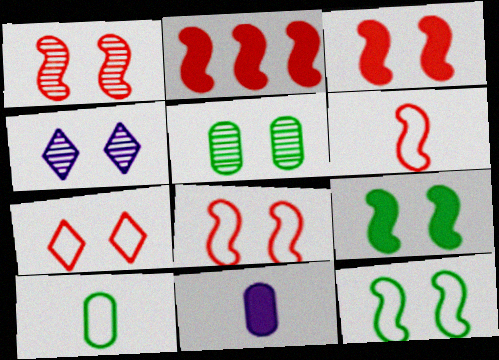[[1, 2, 6], 
[1, 3, 8], 
[1, 4, 5], 
[2, 4, 10]]